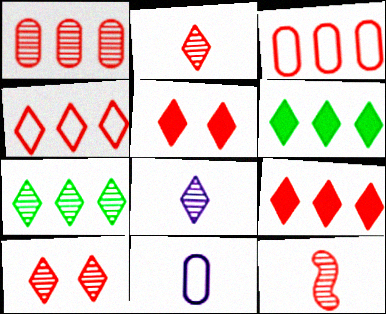[[1, 10, 12], 
[2, 4, 5], 
[3, 5, 12], 
[7, 8, 10]]